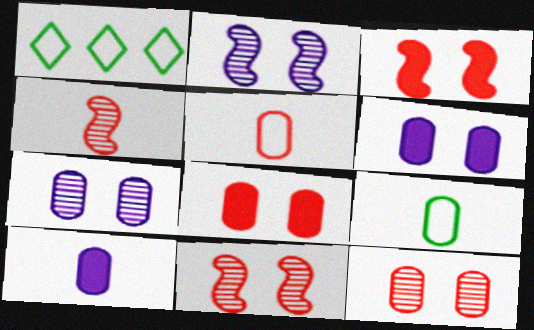[[1, 4, 6], 
[1, 10, 11]]